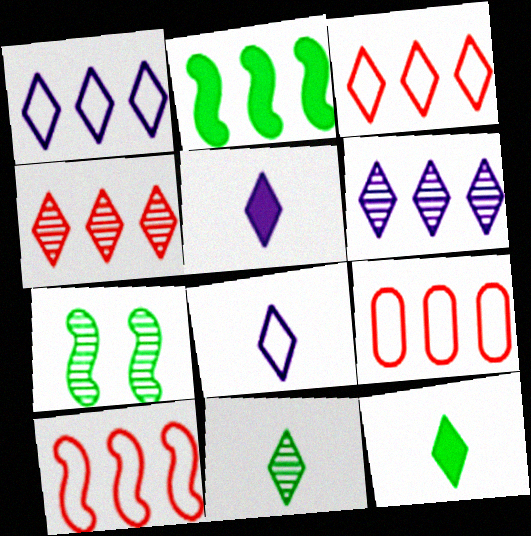[[2, 6, 9], 
[3, 9, 10], 
[5, 7, 9]]